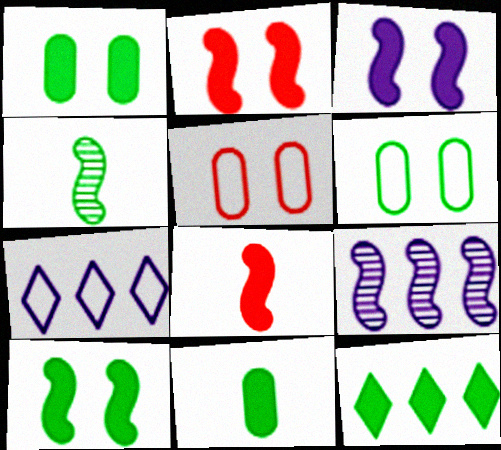[[2, 3, 10], 
[4, 6, 12], 
[10, 11, 12]]